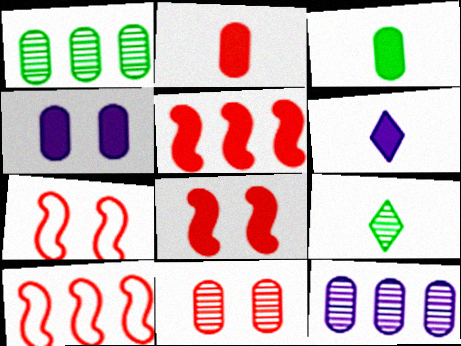[[1, 6, 7], 
[4, 9, 10]]